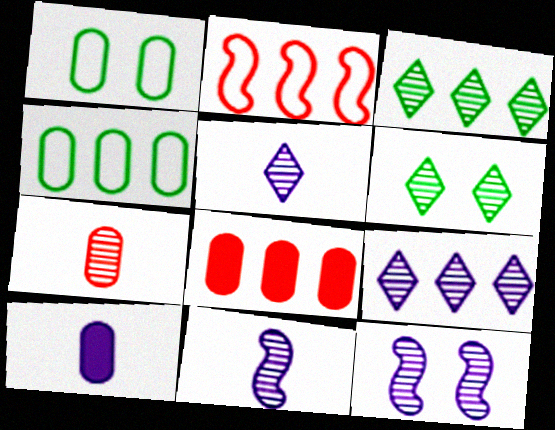[[2, 6, 10], 
[3, 7, 12]]